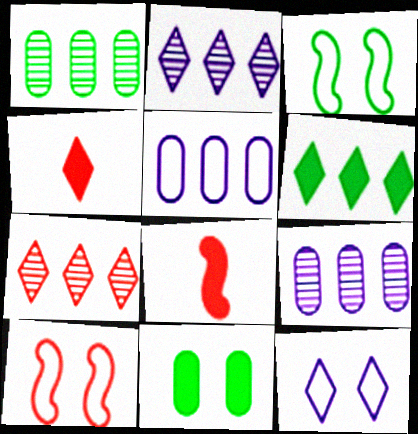[[1, 8, 12], 
[3, 4, 9]]